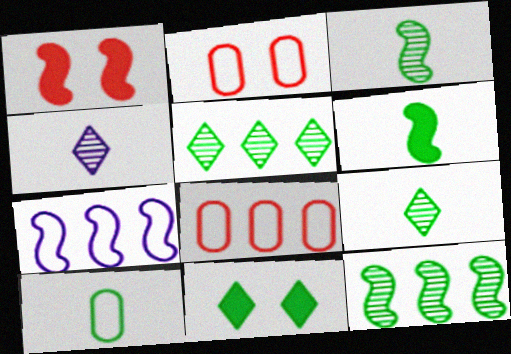[[1, 3, 7], 
[6, 9, 10], 
[10, 11, 12]]